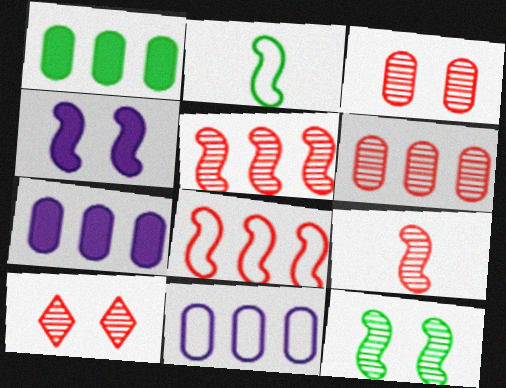[[1, 6, 11], 
[2, 4, 5], 
[2, 7, 10], 
[6, 9, 10]]